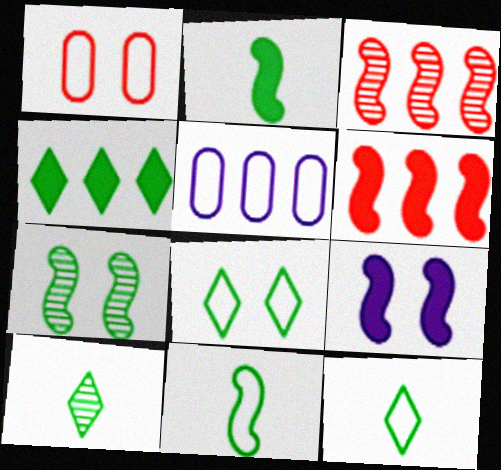[[2, 6, 9], 
[3, 4, 5], 
[3, 9, 11], 
[4, 8, 10]]